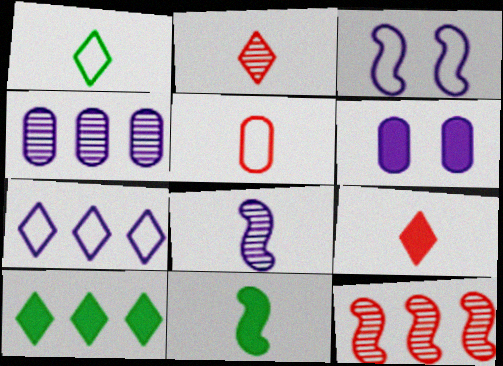[[1, 6, 12], 
[3, 11, 12], 
[6, 7, 8]]